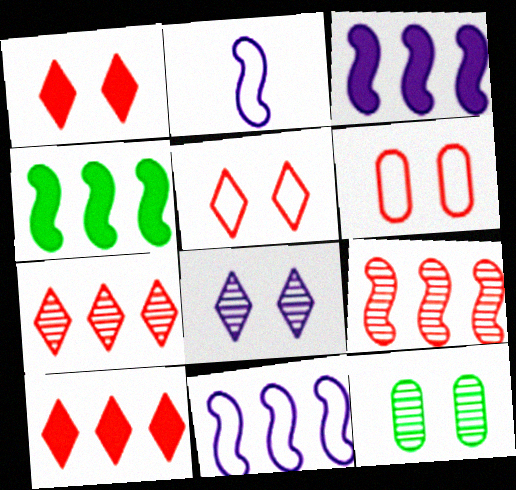[[2, 10, 12], 
[4, 9, 11]]